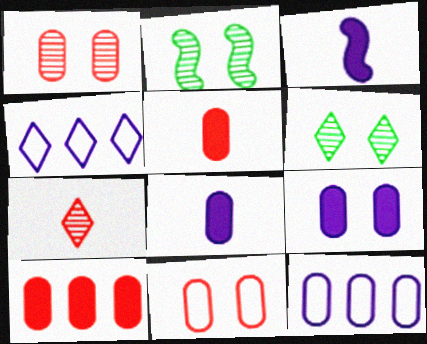[[2, 4, 5]]